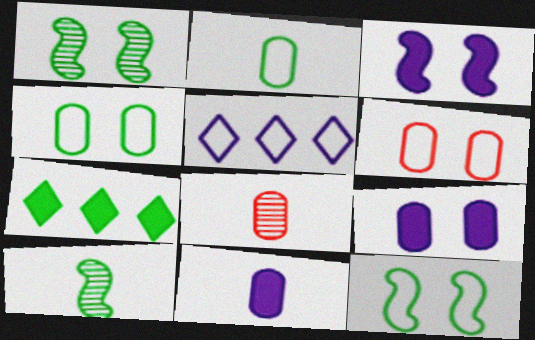[[1, 2, 7], 
[2, 8, 11], 
[4, 7, 10]]